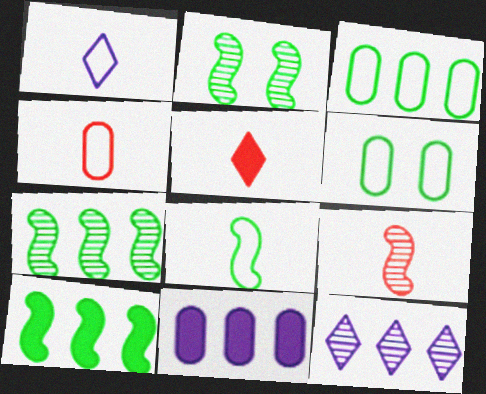[[1, 4, 8], 
[2, 8, 10], 
[4, 5, 9]]